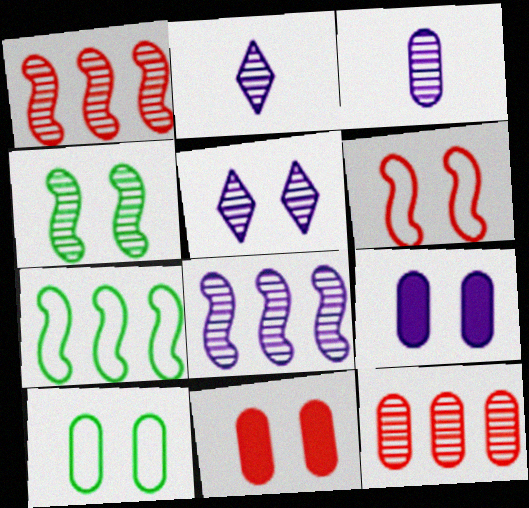[[2, 4, 12], 
[2, 7, 11], 
[3, 5, 8]]